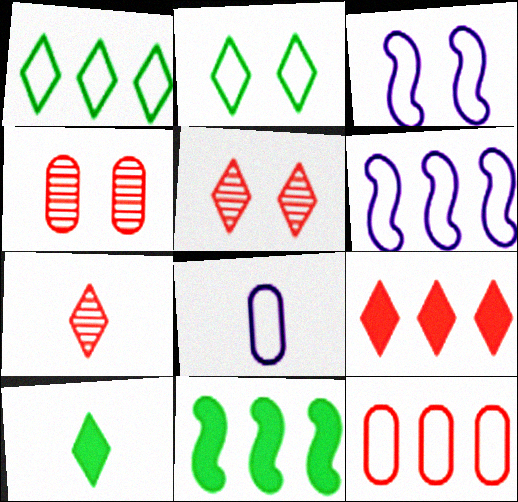[[1, 6, 12], 
[4, 6, 10], 
[5, 8, 11]]